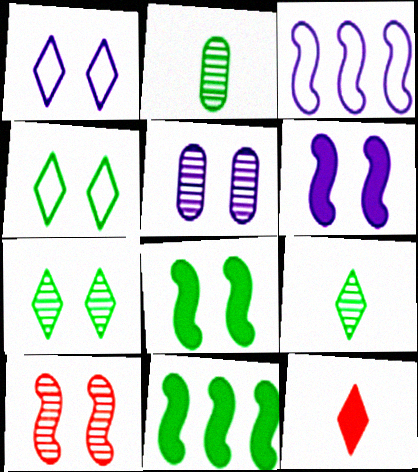[[1, 5, 6], 
[2, 4, 11], 
[5, 7, 10]]